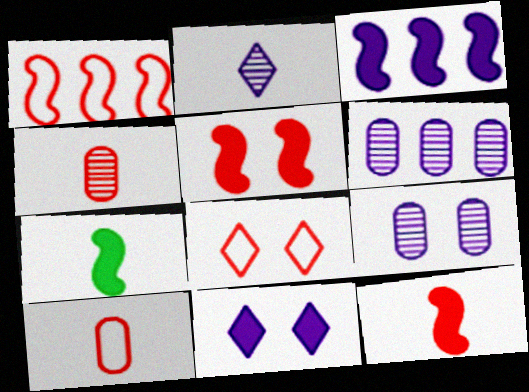[[1, 8, 10], 
[2, 7, 10], 
[3, 5, 7], 
[6, 7, 8]]